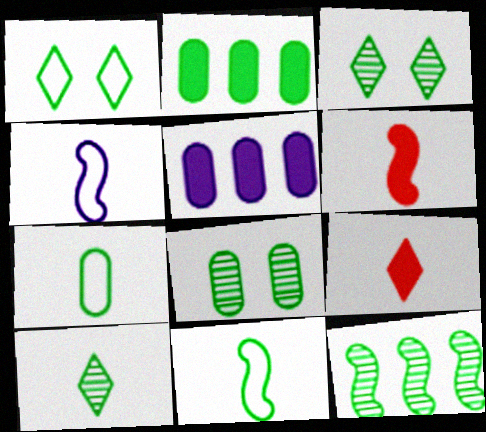[[2, 3, 11], 
[2, 7, 8], 
[8, 10, 12]]